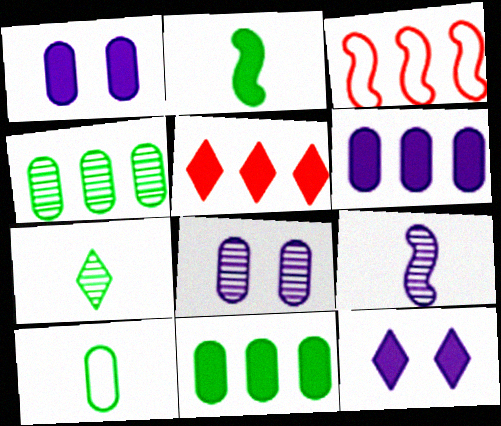[[1, 2, 5], 
[1, 3, 7], 
[2, 7, 10]]